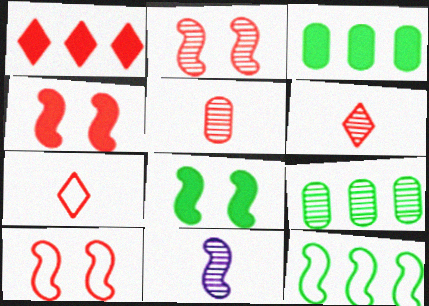[[1, 5, 10], 
[2, 4, 10], 
[4, 11, 12]]